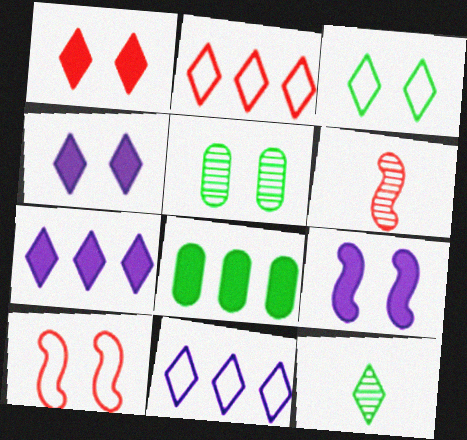[[1, 11, 12], 
[2, 4, 12], 
[4, 5, 10]]